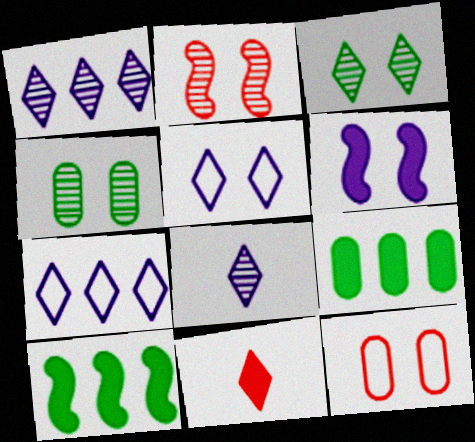[[3, 6, 12], 
[3, 7, 11], 
[6, 9, 11], 
[8, 10, 12]]